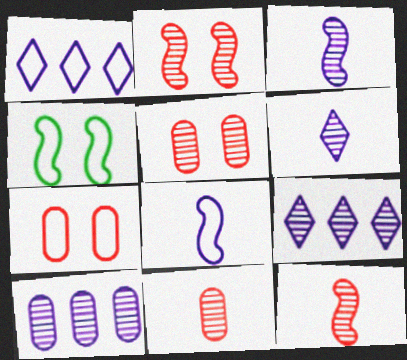[]